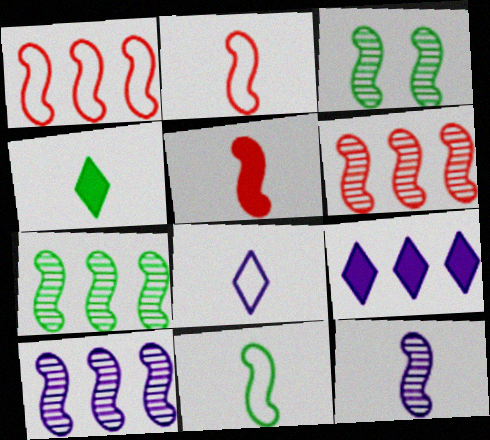[[3, 6, 12], 
[5, 11, 12], 
[6, 7, 10]]